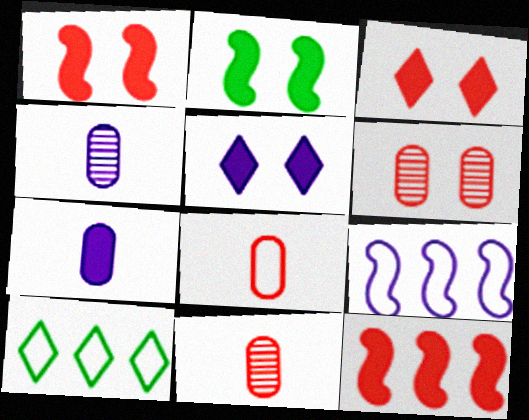[[1, 4, 10], 
[4, 5, 9]]